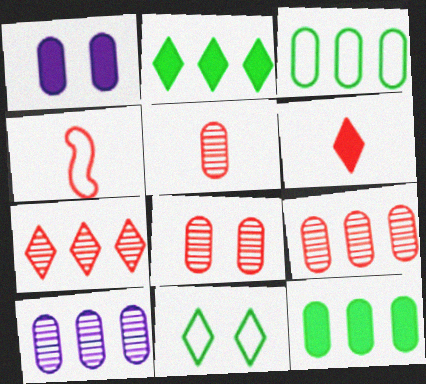[[1, 3, 5], 
[4, 5, 6], 
[5, 8, 9]]